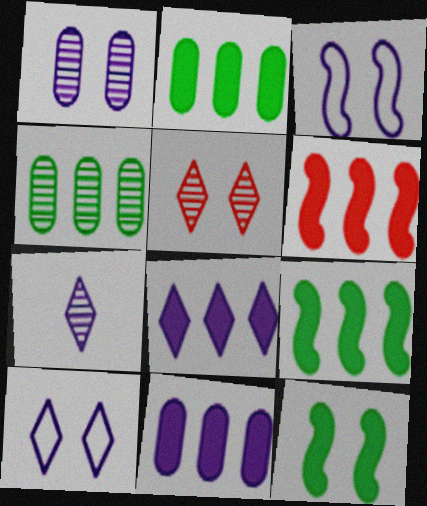[[2, 6, 8], 
[3, 7, 11], 
[7, 8, 10]]